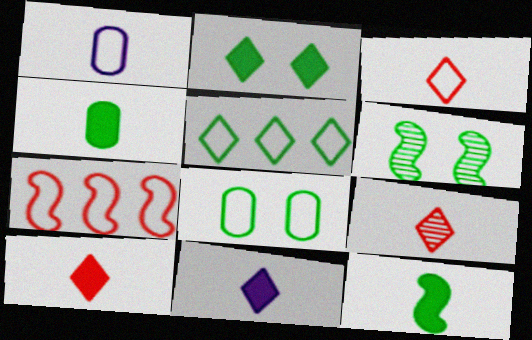[[1, 9, 12], 
[2, 6, 8], 
[3, 9, 10], 
[4, 5, 6]]